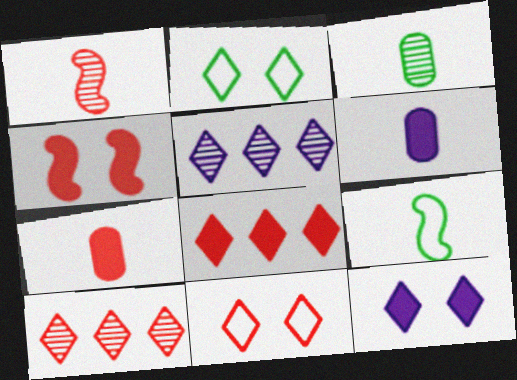[[4, 7, 8]]